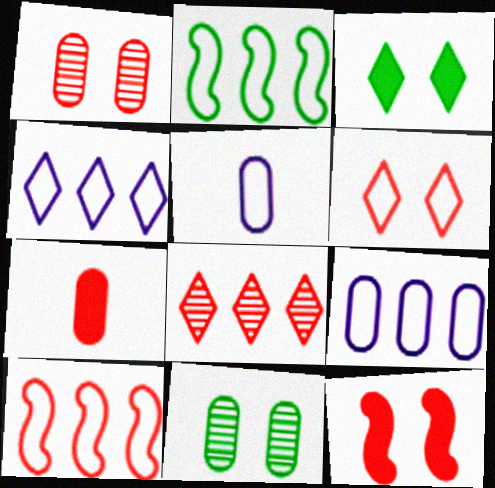[[1, 6, 12], 
[2, 5, 6], 
[7, 9, 11]]